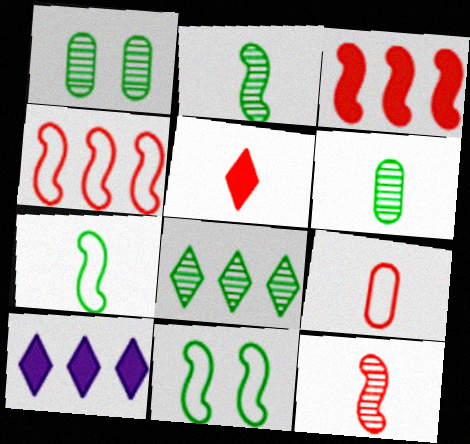[[1, 2, 8], 
[5, 9, 12]]